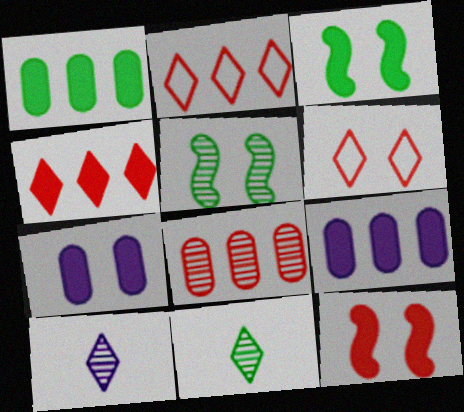[[5, 6, 7], 
[5, 8, 10]]